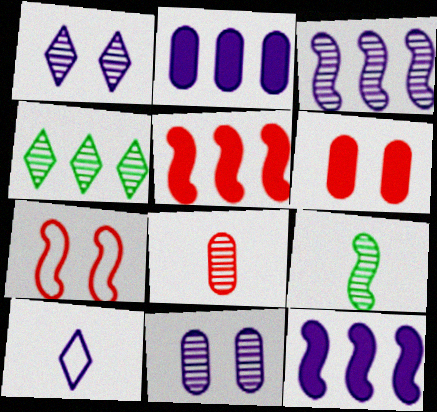[[7, 9, 12], 
[10, 11, 12]]